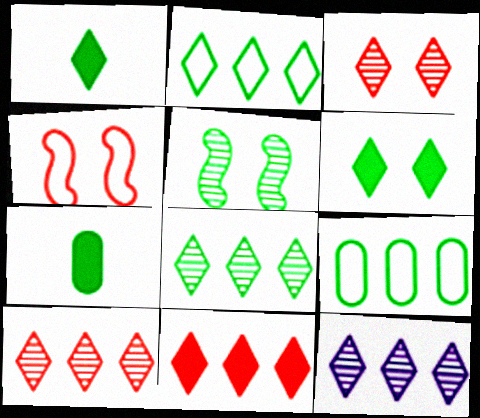[[1, 5, 9], 
[2, 5, 7], 
[2, 11, 12], 
[4, 7, 12], 
[8, 10, 12]]